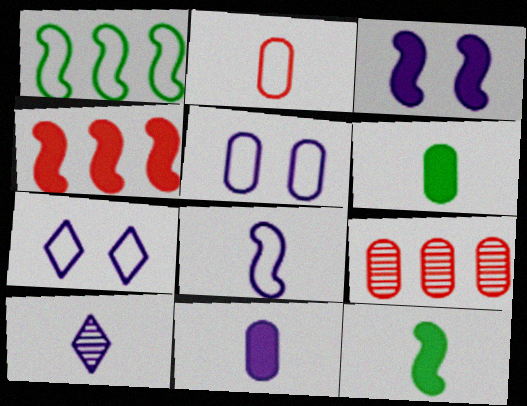[[1, 2, 7], 
[2, 10, 12], 
[3, 4, 12], 
[5, 6, 9], 
[7, 9, 12], 
[8, 10, 11]]